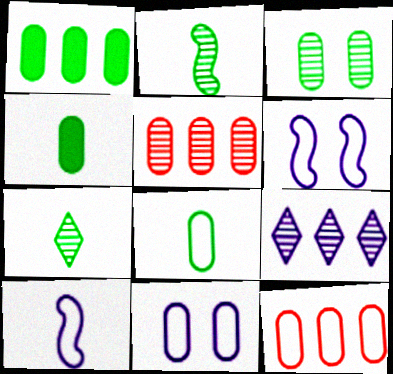[[1, 3, 8], 
[4, 5, 11], 
[8, 11, 12]]